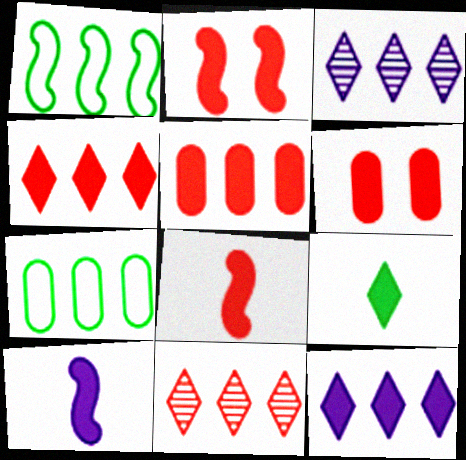[[1, 3, 5], 
[4, 6, 8]]